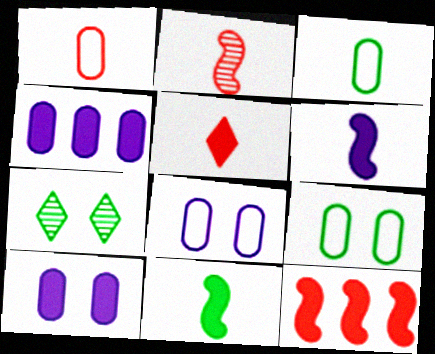[[1, 2, 5]]